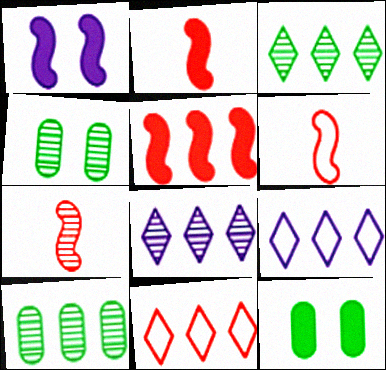[[2, 4, 9], 
[2, 6, 7], 
[4, 7, 8], 
[5, 9, 10], 
[6, 8, 12], 
[7, 9, 12]]